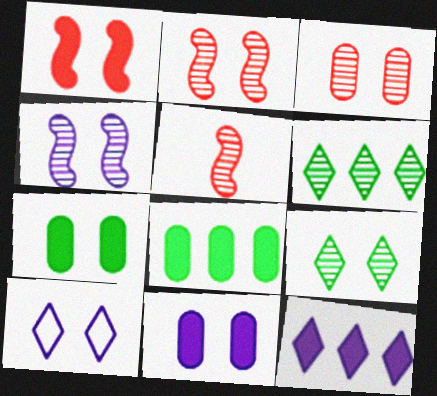[[2, 7, 10], 
[3, 4, 9], 
[4, 10, 11], 
[5, 8, 10]]